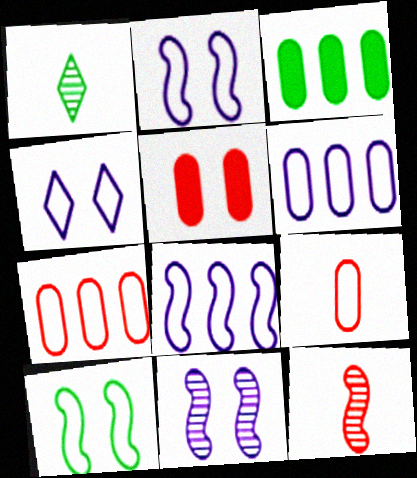[[1, 3, 10], 
[1, 5, 8], 
[3, 4, 12]]